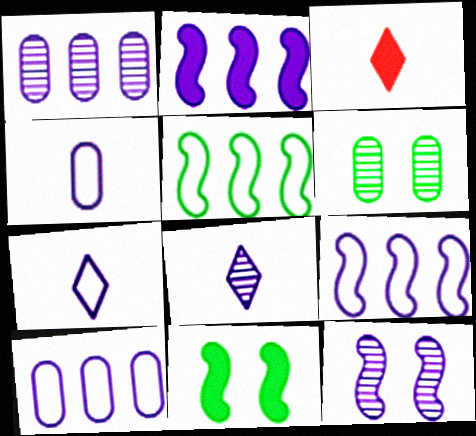[[1, 8, 12], 
[3, 6, 9]]